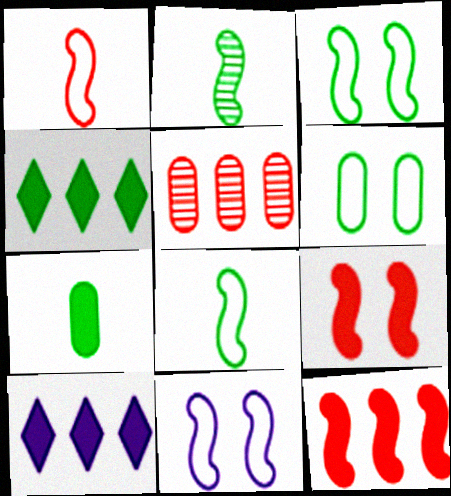[[2, 4, 6], 
[2, 11, 12], 
[7, 9, 10]]